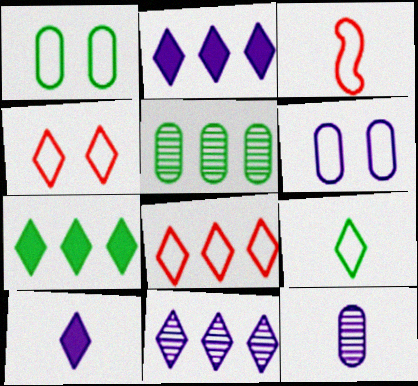[[7, 8, 11]]